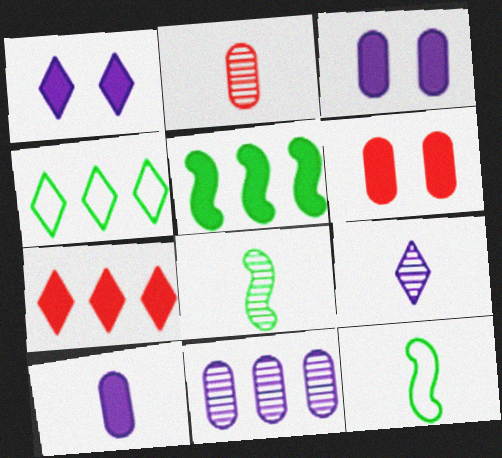[[2, 8, 9]]